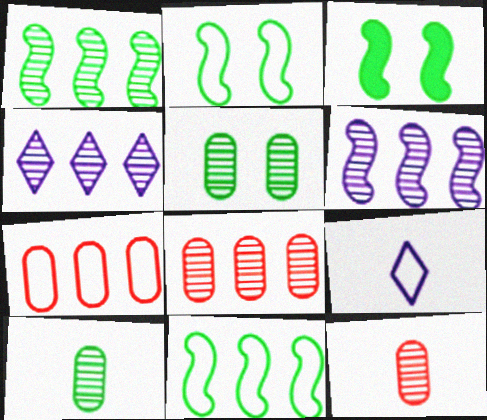[[1, 4, 8], 
[2, 7, 9], 
[3, 8, 9]]